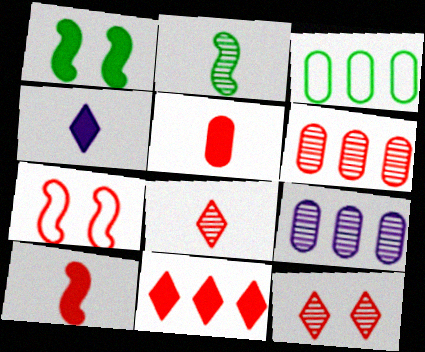[[2, 9, 12]]